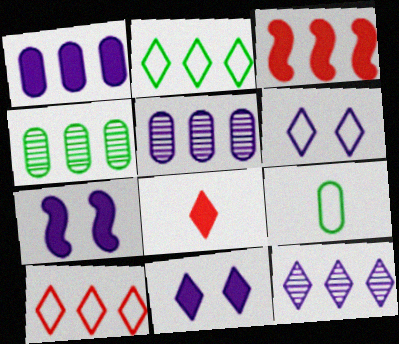[[2, 3, 5]]